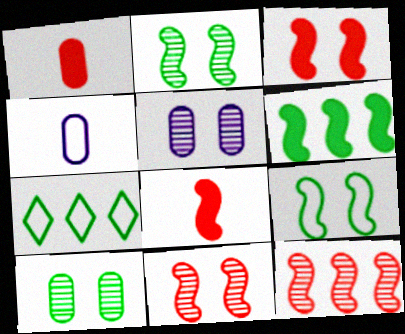[[5, 7, 8]]